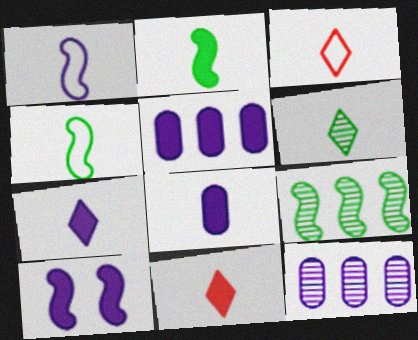[[2, 8, 11], 
[3, 6, 7], 
[5, 7, 10]]